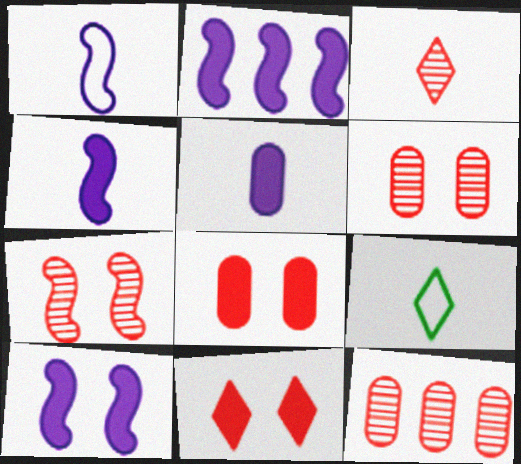[[2, 4, 10], 
[2, 6, 9], 
[3, 7, 12], 
[9, 10, 12]]